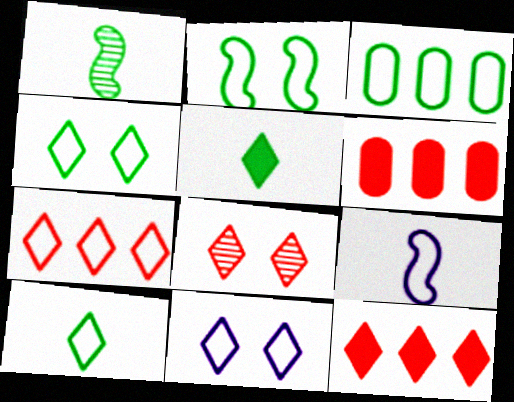[[1, 6, 11], 
[2, 3, 10], 
[7, 10, 11]]